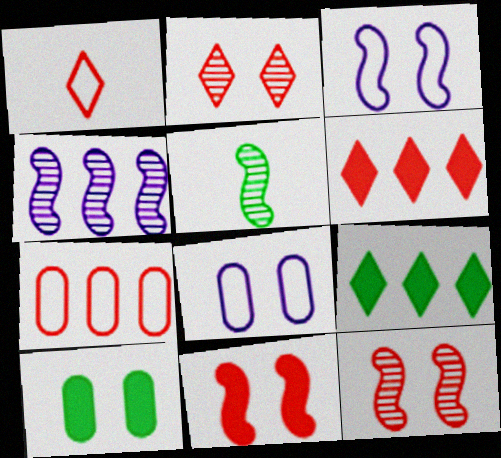[[1, 2, 6], 
[1, 4, 10], 
[2, 3, 10], 
[4, 5, 12], 
[4, 7, 9], 
[5, 6, 8]]